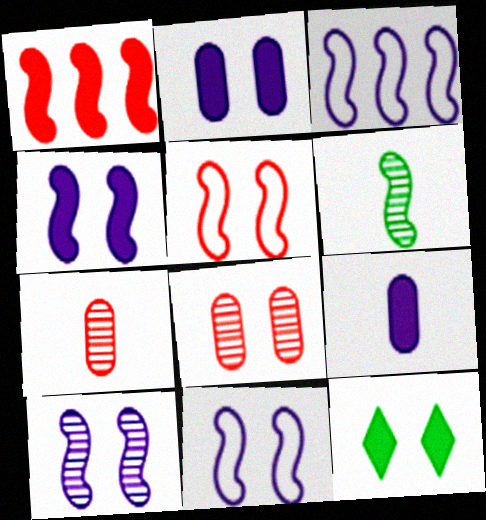[[1, 6, 11], 
[1, 9, 12], 
[3, 7, 12], 
[4, 10, 11], 
[8, 11, 12]]